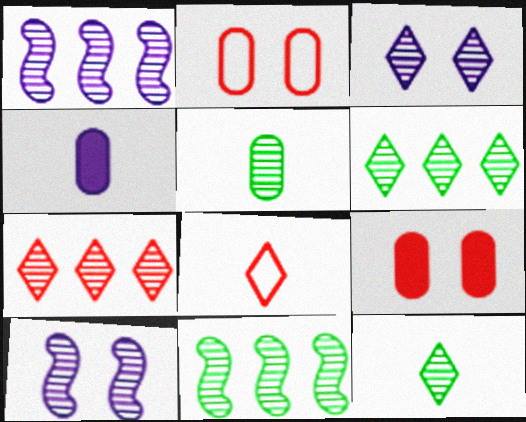[[3, 7, 12], 
[5, 7, 10]]